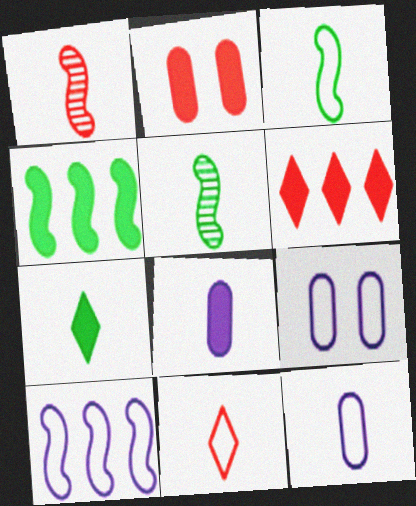[[1, 7, 12], 
[3, 11, 12], 
[5, 6, 9], 
[5, 8, 11]]